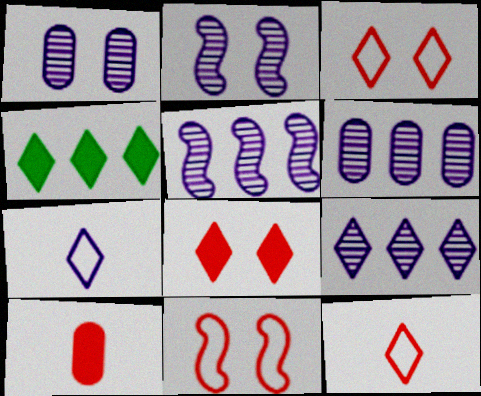[[5, 6, 9]]